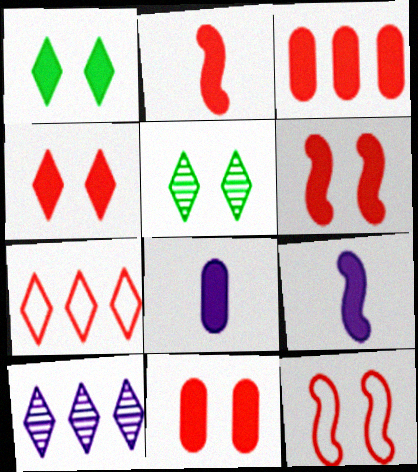[[1, 3, 9], 
[2, 3, 4], 
[4, 6, 11]]